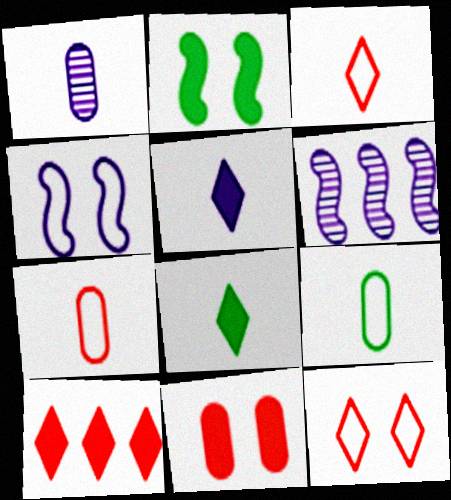[]